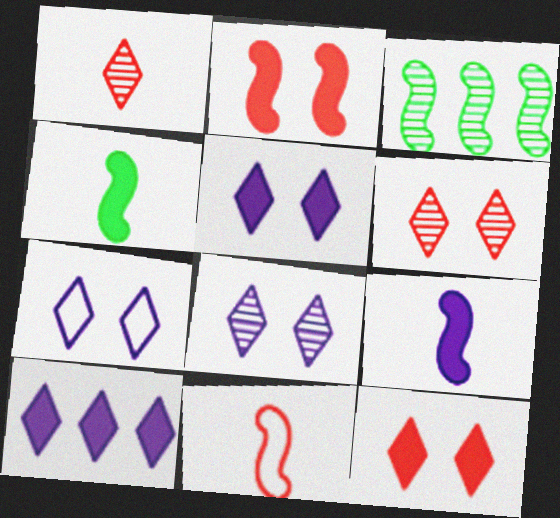[[5, 7, 8]]